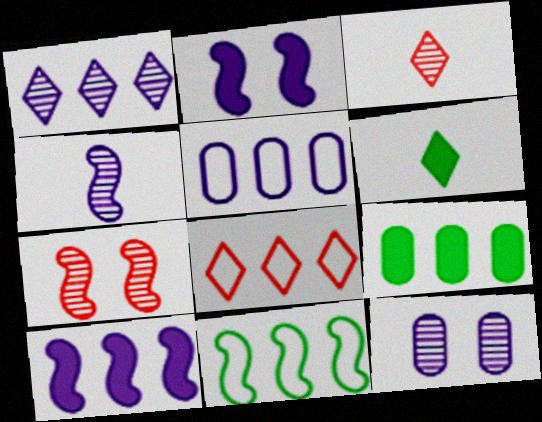[[1, 4, 12], 
[1, 5, 10], 
[5, 6, 7], 
[5, 8, 11]]